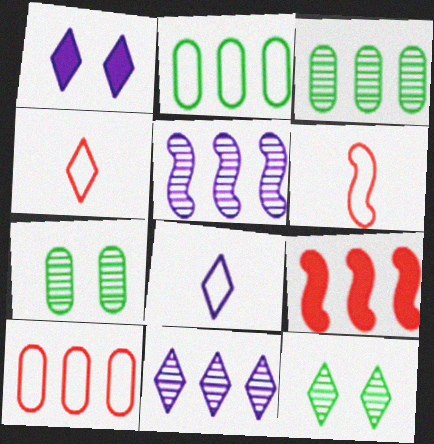[[1, 3, 6], 
[1, 8, 11], 
[2, 9, 11], 
[7, 8, 9]]